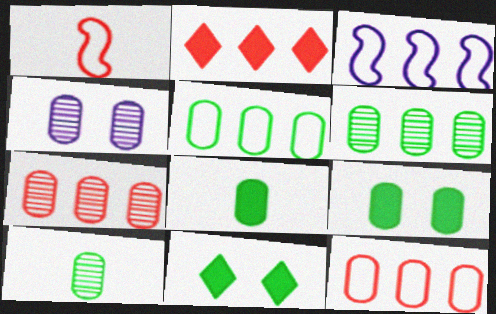[[2, 3, 6], 
[4, 7, 10], 
[4, 8, 12], 
[5, 9, 10]]